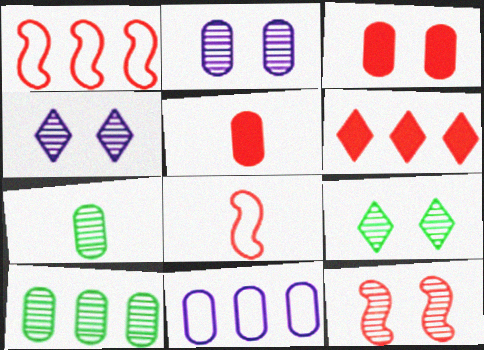[[2, 9, 12], 
[3, 7, 11]]